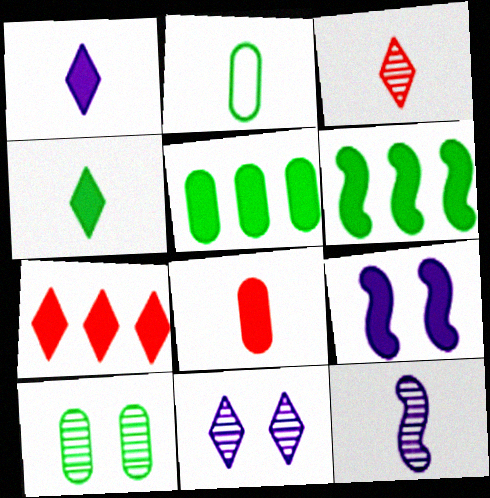[[2, 5, 10]]